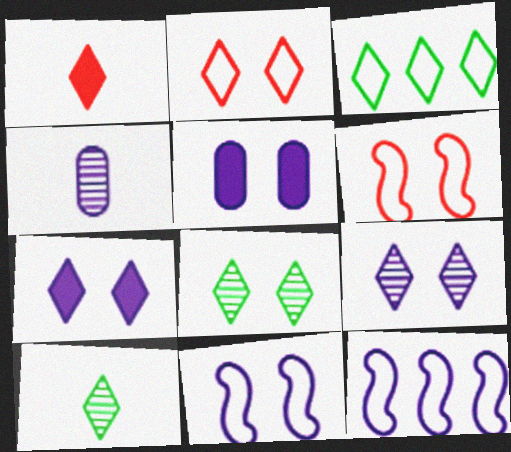[[1, 3, 9], 
[2, 7, 8], 
[4, 7, 12], 
[5, 6, 8], 
[5, 9, 11]]